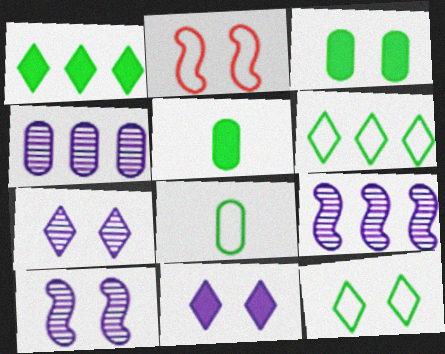[[2, 3, 7]]